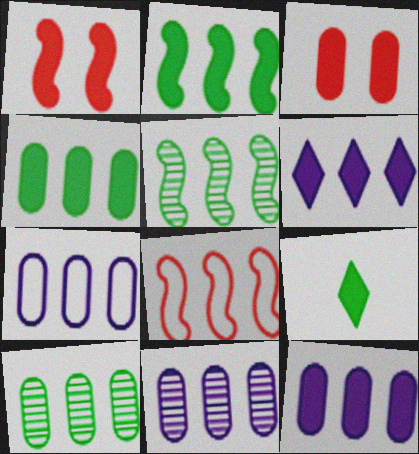[[1, 9, 12], 
[6, 8, 10], 
[7, 11, 12]]